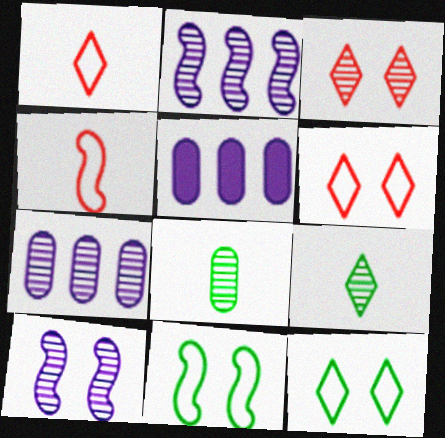[[2, 3, 8]]